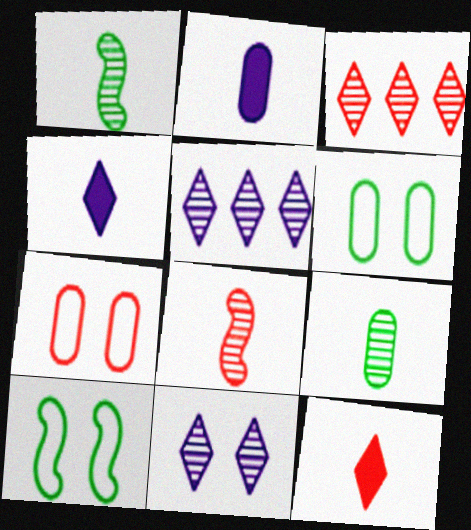[[2, 3, 10]]